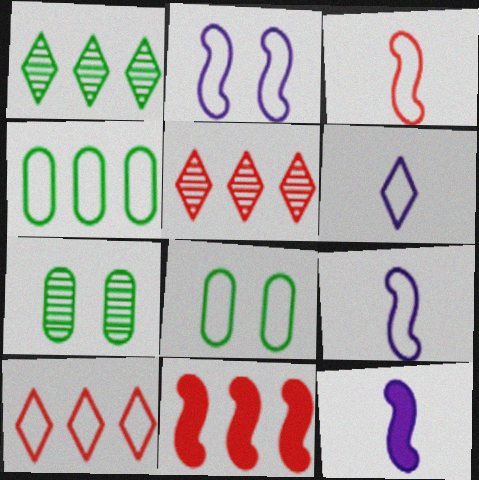[[5, 8, 12], 
[6, 7, 11], 
[7, 10, 12], 
[8, 9, 10]]